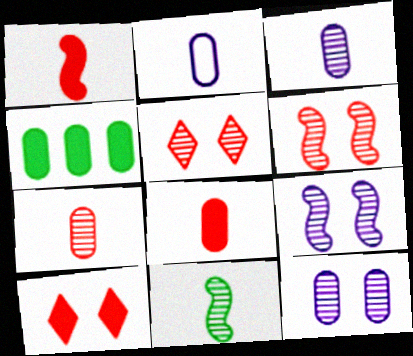[]